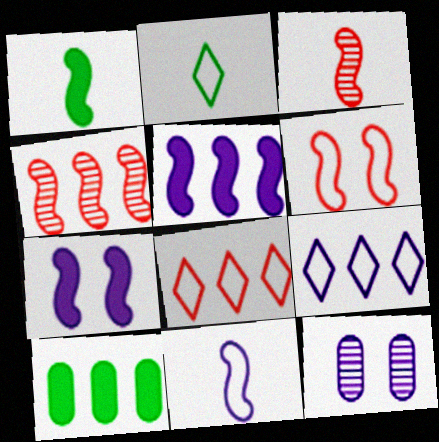[[1, 3, 11], 
[1, 8, 12], 
[4, 9, 10]]